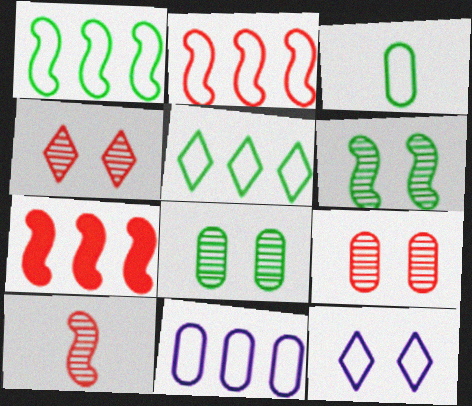[[2, 3, 12], 
[2, 5, 11]]